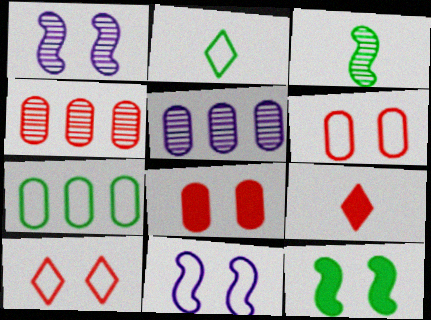[[1, 7, 9]]